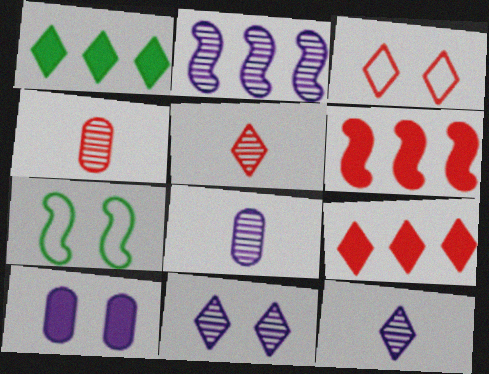[[1, 3, 12], 
[2, 8, 11], 
[3, 4, 6], 
[3, 5, 9], 
[7, 8, 9]]